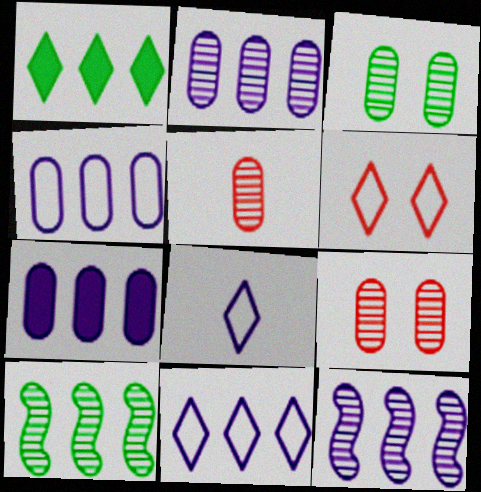[[2, 3, 5], 
[2, 4, 7], 
[7, 11, 12]]